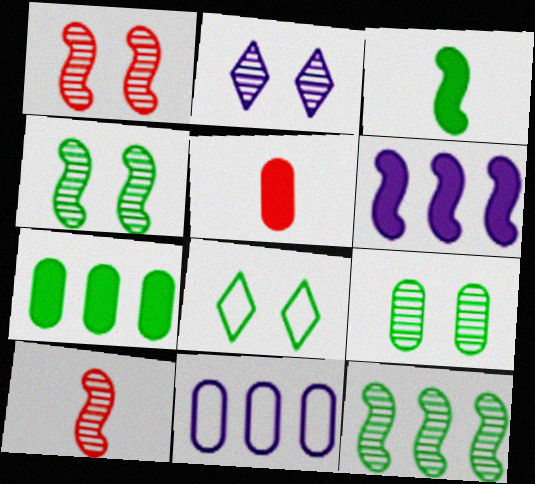[[1, 2, 9], 
[5, 9, 11]]